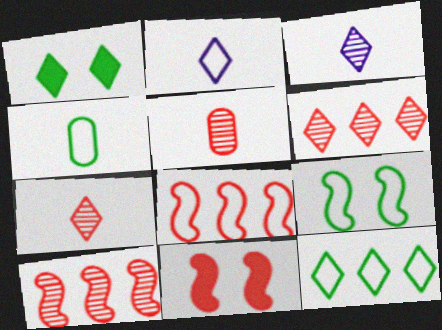[[1, 2, 6], 
[4, 9, 12]]